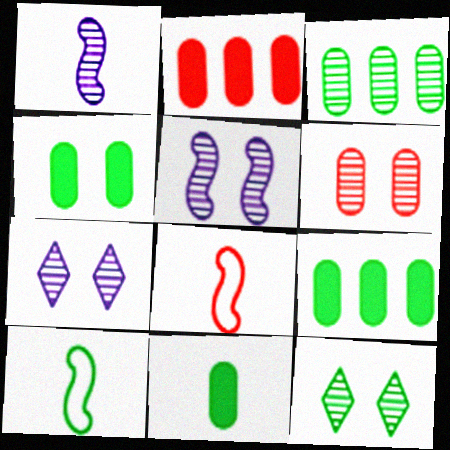[[2, 7, 10], 
[4, 9, 11], 
[5, 6, 12], 
[7, 8, 9], 
[9, 10, 12]]